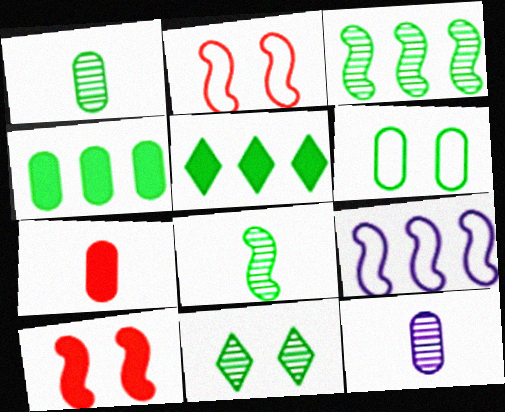[[1, 3, 11], 
[1, 4, 6], 
[2, 5, 12], 
[5, 6, 8], 
[7, 9, 11], 
[8, 9, 10]]